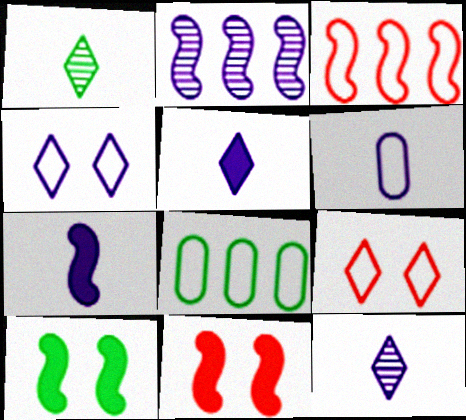[[1, 8, 10], 
[6, 7, 12], 
[8, 11, 12]]